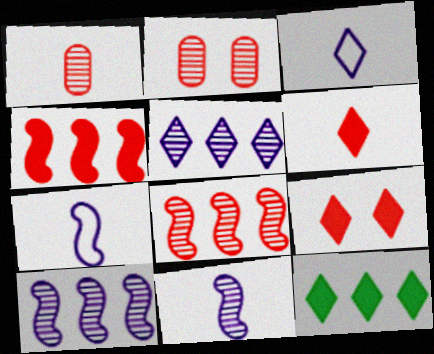[[2, 7, 12]]